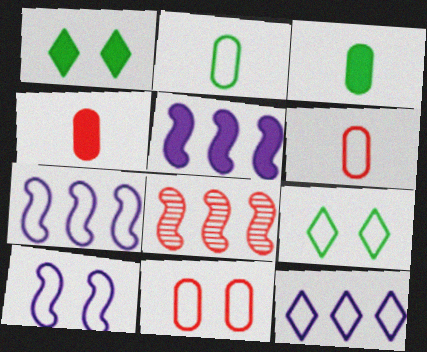[[1, 4, 5], 
[6, 7, 9], 
[9, 10, 11]]